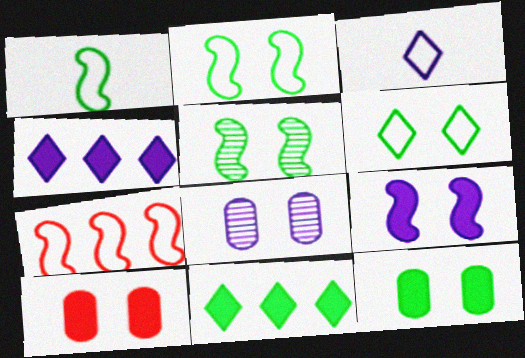[[5, 6, 12]]